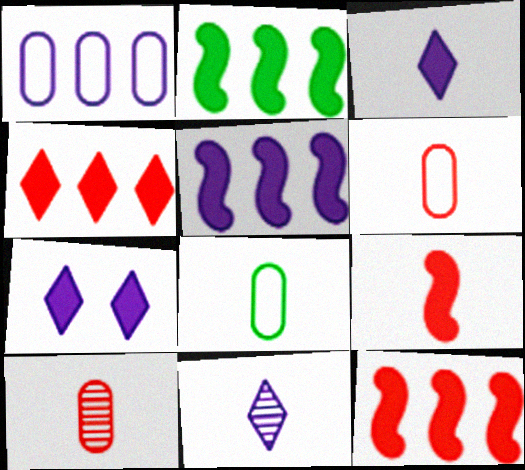[[2, 5, 12], 
[8, 9, 11]]